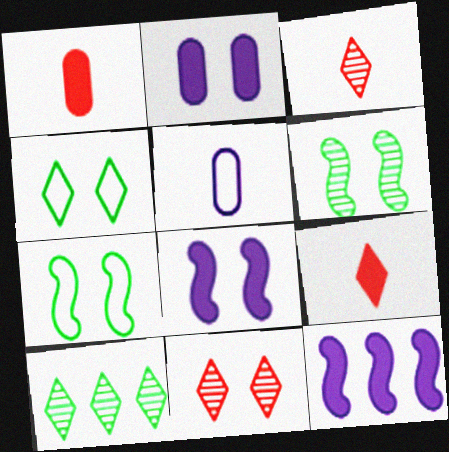[[2, 7, 11]]